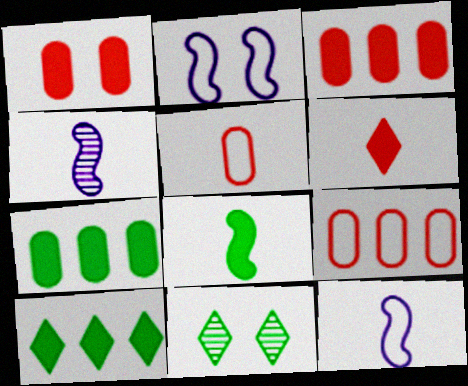[[1, 2, 11], 
[3, 11, 12]]